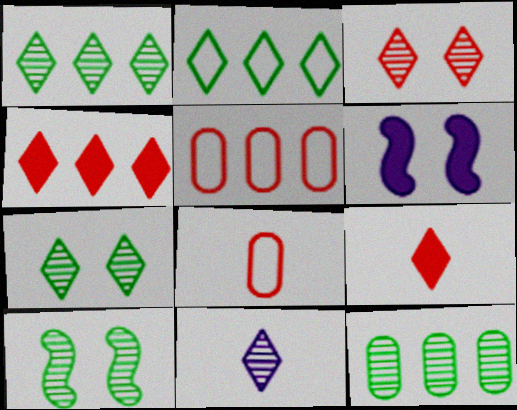[[1, 3, 11], 
[1, 6, 8]]